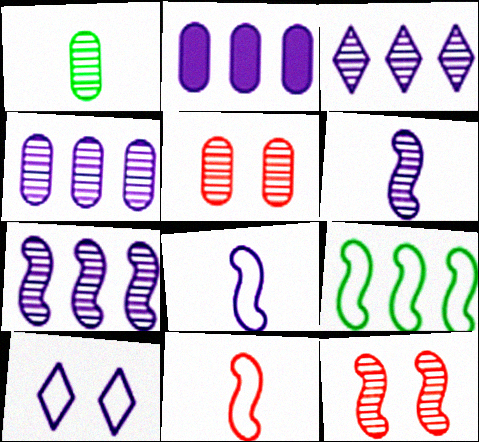[[1, 3, 12], 
[1, 4, 5], 
[2, 6, 10], 
[3, 4, 7]]